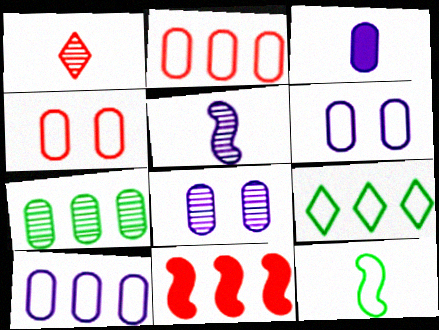[[1, 3, 12], 
[1, 4, 11], 
[3, 4, 7], 
[3, 8, 10]]